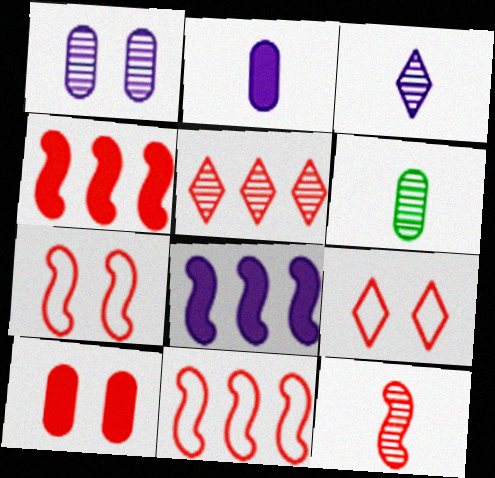[[3, 6, 12], 
[4, 7, 12], 
[6, 8, 9]]